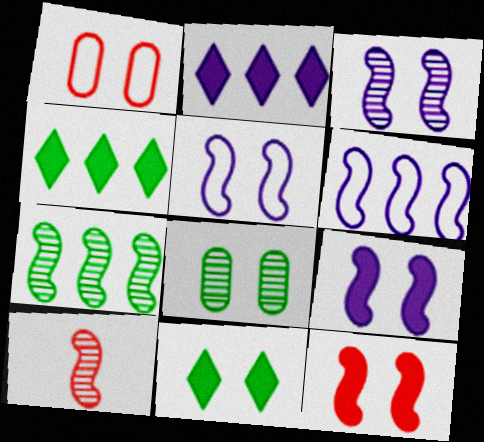[[1, 3, 11], 
[3, 5, 9], 
[3, 7, 10]]